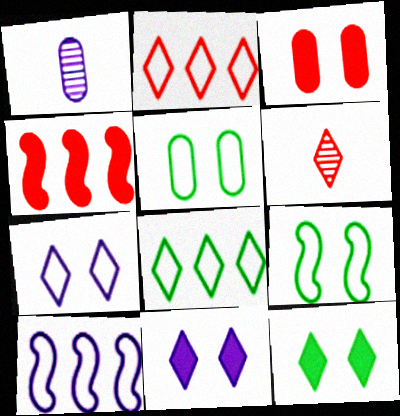[[1, 10, 11], 
[6, 8, 11]]